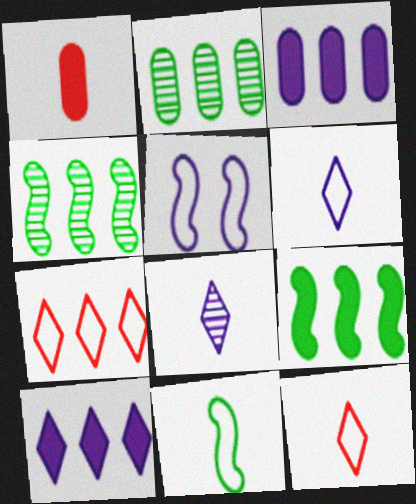[[1, 8, 11], 
[3, 4, 7], 
[3, 5, 8]]